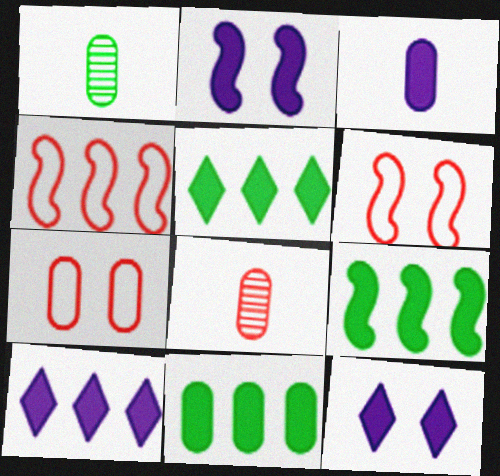[[1, 4, 12], 
[1, 6, 10], 
[2, 3, 10], 
[5, 9, 11]]